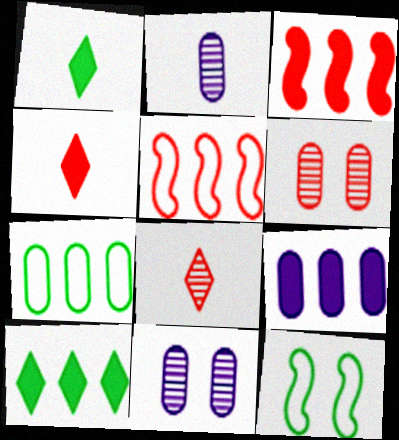[[1, 5, 11], 
[3, 9, 10], 
[4, 5, 6], 
[8, 9, 12]]